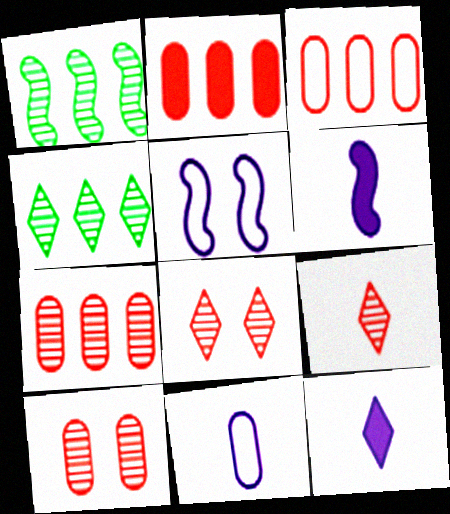[[2, 3, 7]]